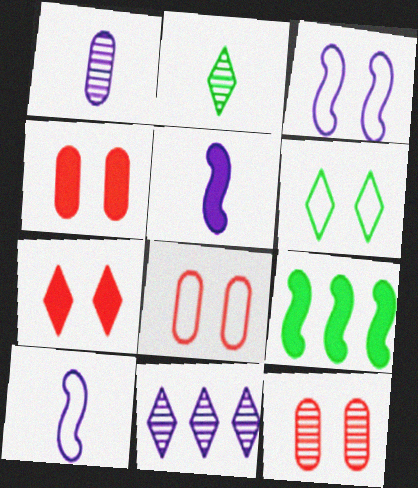[[3, 6, 8], 
[4, 8, 12]]